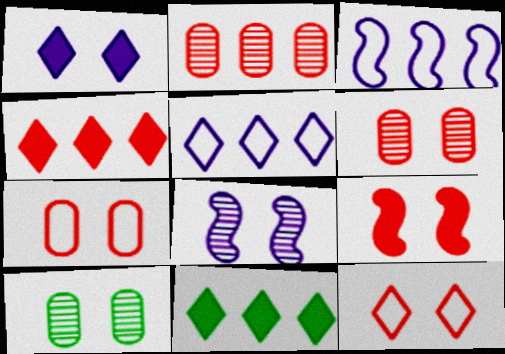[[2, 3, 11], 
[6, 9, 12]]